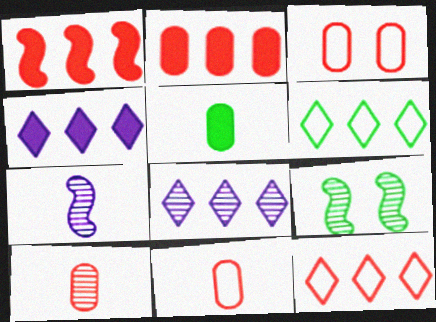[[2, 3, 10], 
[4, 9, 11], 
[5, 6, 9], 
[8, 9, 10]]